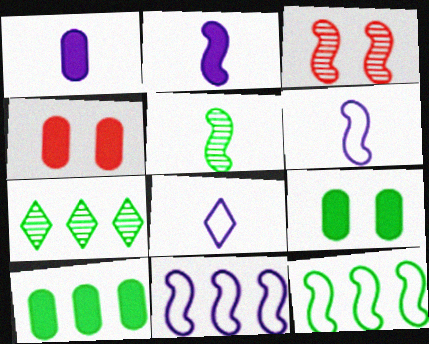[[1, 4, 10], 
[2, 3, 12], 
[3, 8, 10], 
[4, 6, 7], 
[7, 10, 12]]